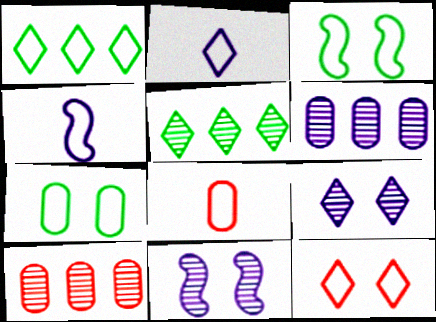[[1, 2, 12]]